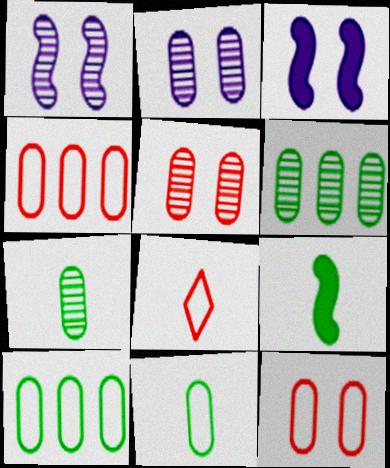[[3, 6, 8]]